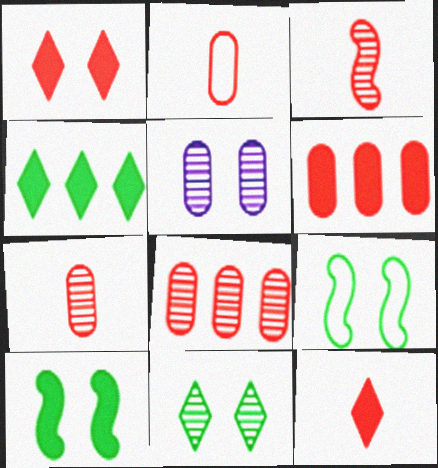[[1, 5, 9], 
[2, 3, 12]]